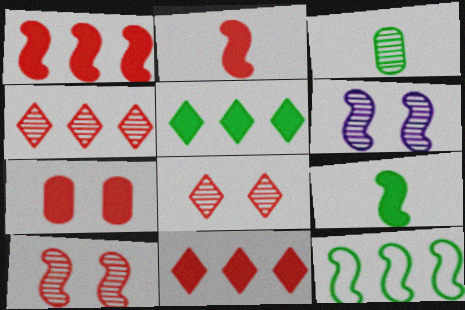[[2, 6, 12], 
[2, 7, 11], 
[3, 4, 6]]